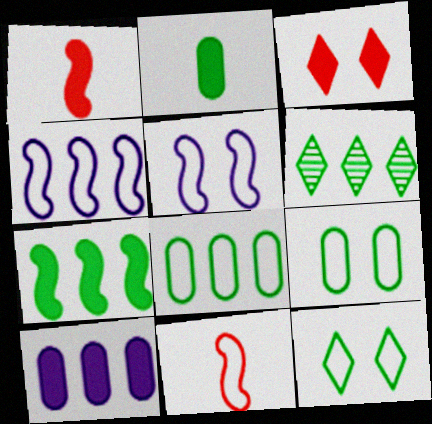[[6, 7, 8]]